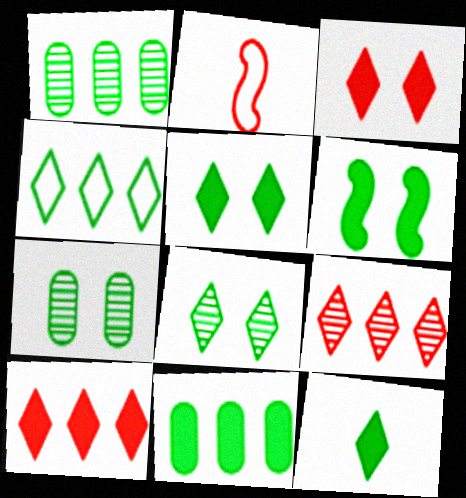[[4, 8, 12], 
[6, 11, 12]]